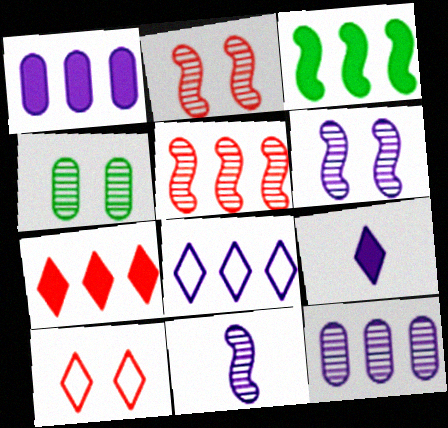[[1, 3, 7]]